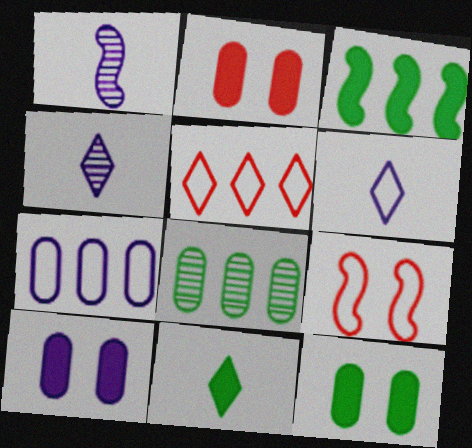[[1, 3, 9], 
[1, 5, 12], 
[2, 10, 12], 
[3, 11, 12]]